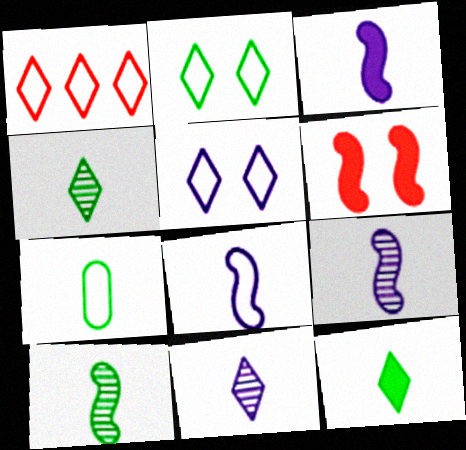[[3, 8, 9], 
[7, 10, 12]]